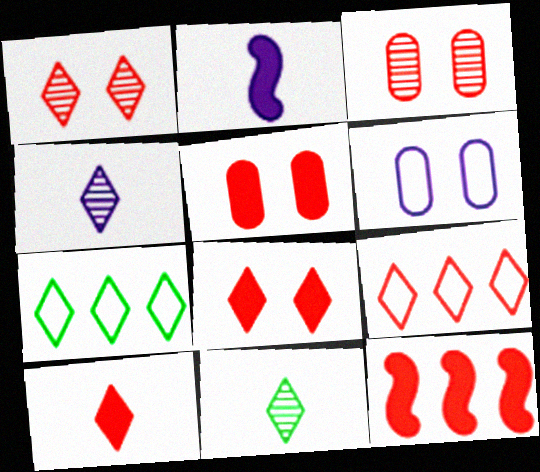[[1, 9, 10], 
[2, 3, 7], 
[4, 7, 8], 
[5, 10, 12], 
[6, 11, 12]]